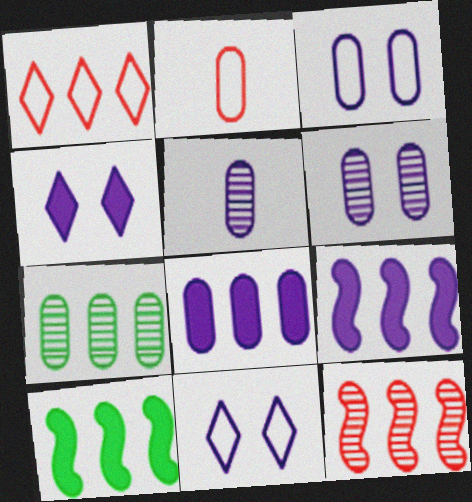[[1, 7, 9], 
[3, 5, 8], 
[5, 9, 11]]